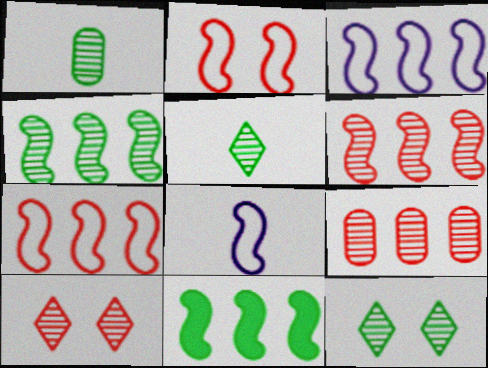[[1, 4, 12], 
[3, 6, 11]]